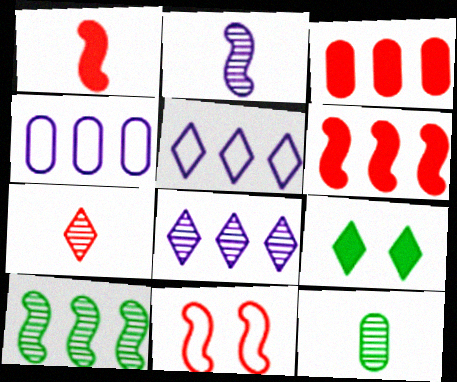[[2, 7, 12], 
[3, 5, 10], 
[3, 7, 11], 
[5, 7, 9]]